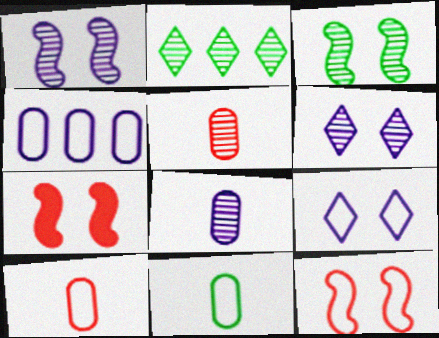[[1, 2, 5]]